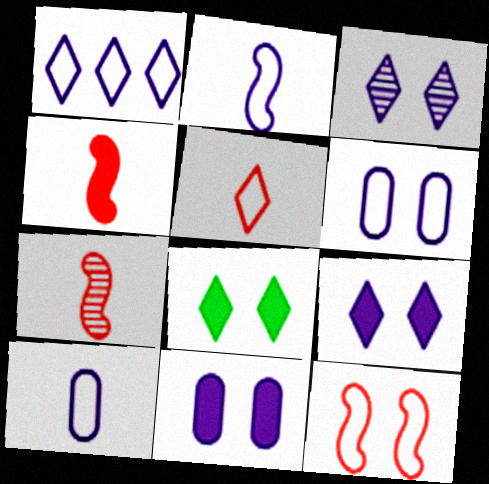[[1, 2, 6]]